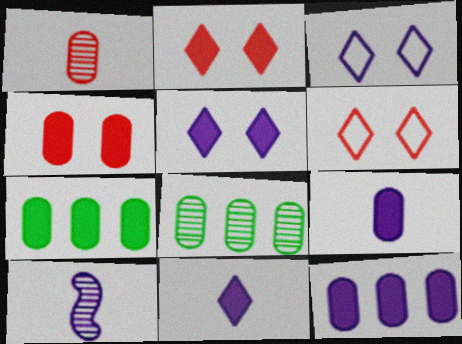[[3, 10, 12], 
[4, 7, 9], 
[6, 7, 10]]